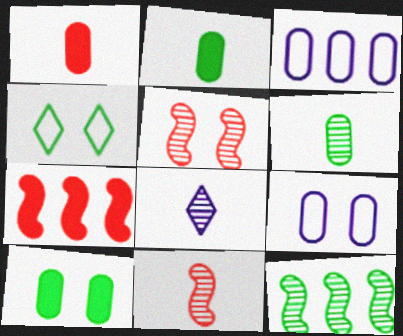[[2, 4, 12], 
[6, 8, 11]]